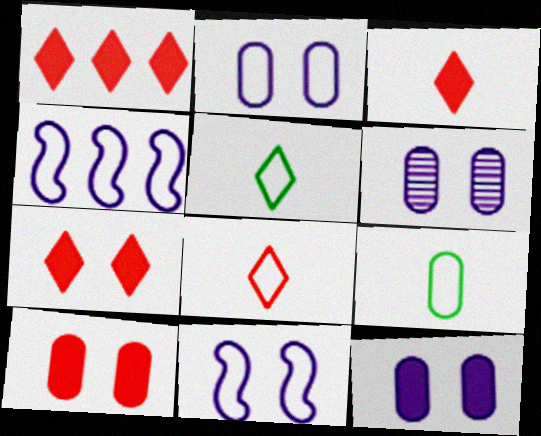[[1, 3, 7], 
[2, 6, 12]]